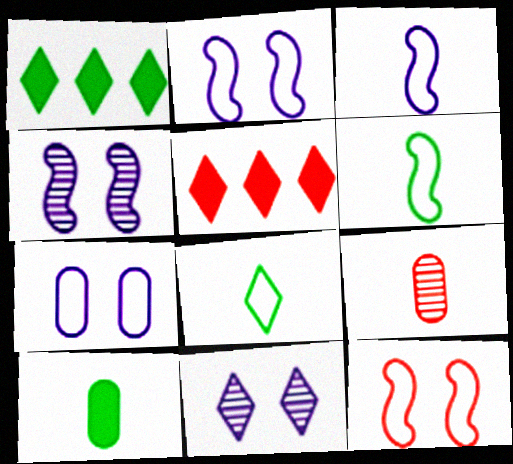[[1, 2, 9], 
[5, 8, 11], 
[5, 9, 12]]